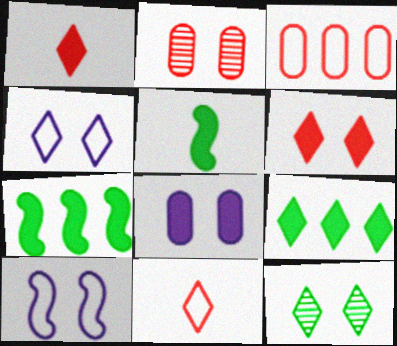[[1, 7, 8], 
[4, 6, 12]]